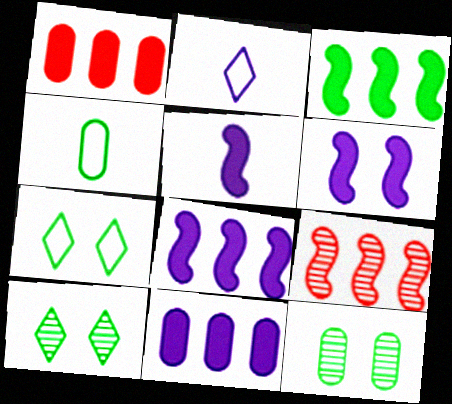[[3, 4, 10], 
[5, 6, 8]]